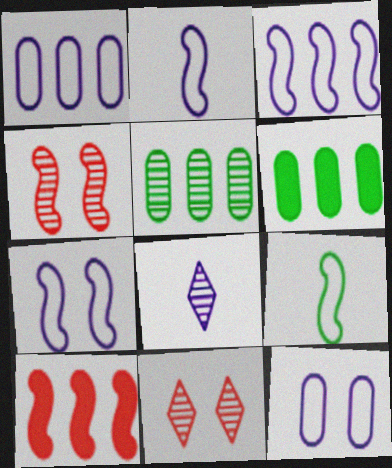[[2, 3, 7], 
[2, 6, 11], 
[4, 5, 8]]